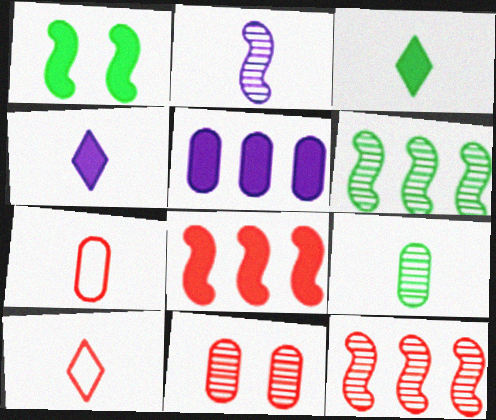[[2, 3, 7], 
[8, 10, 11]]